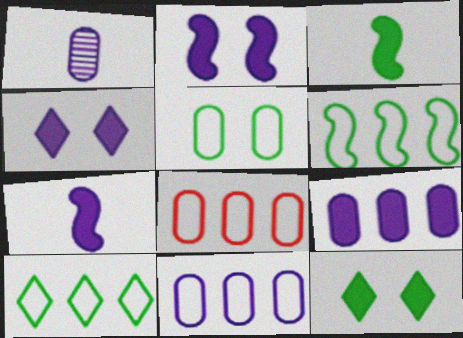[[4, 7, 9]]